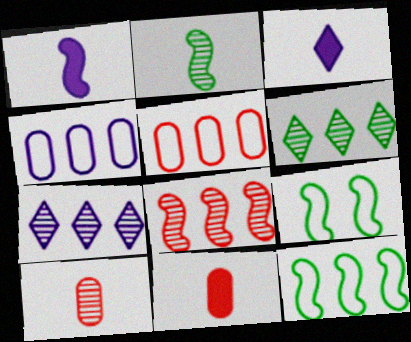[[1, 8, 9], 
[7, 9, 11]]